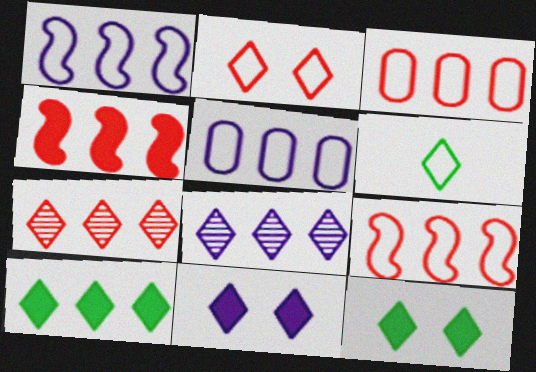[[3, 4, 7], 
[6, 7, 11]]